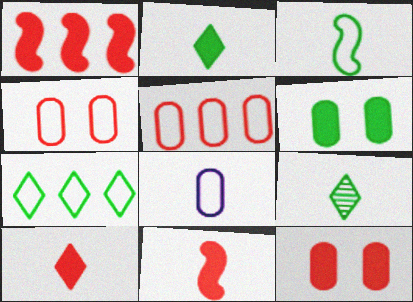[[1, 10, 12], 
[8, 9, 11]]